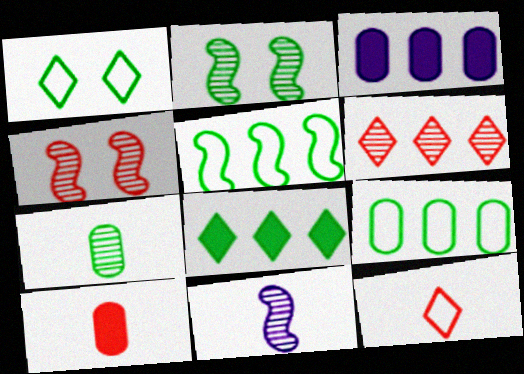[[2, 3, 12], 
[3, 5, 6]]